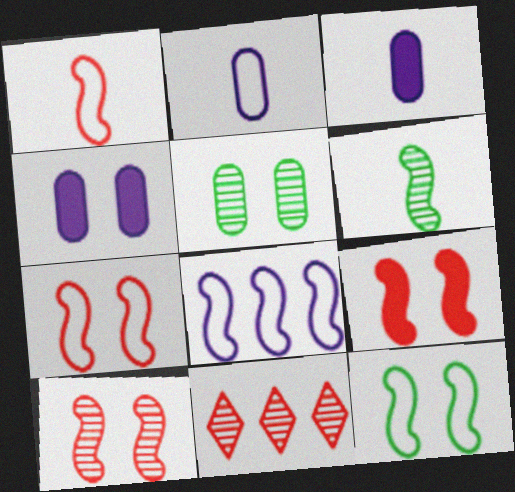[[1, 8, 12], 
[3, 11, 12], 
[6, 8, 9], 
[7, 9, 10]]